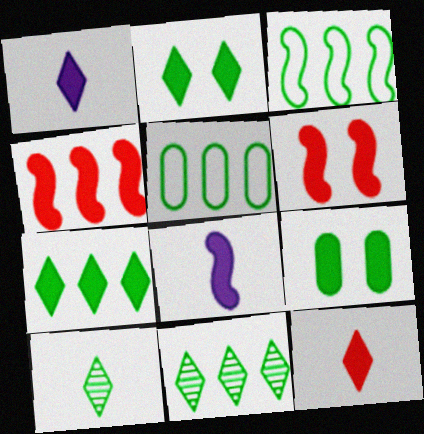[[1, 4, 9], 
[3, 9, 10]]